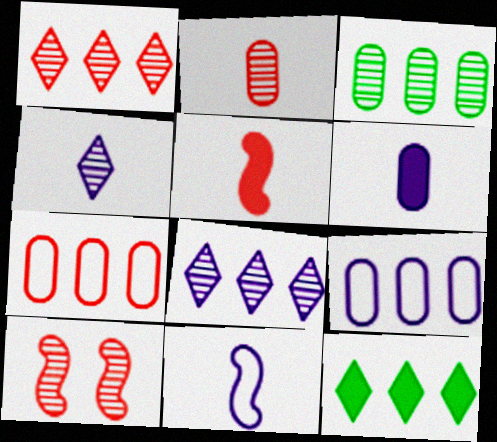[[1, 2, 10], 
[3, 4, 10], 
[4, 6, 11]]